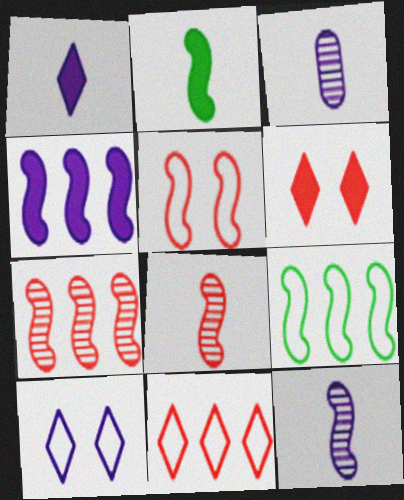[[3, 4, 10], 
[3, 6, 9], 
[4, 7, 9]]